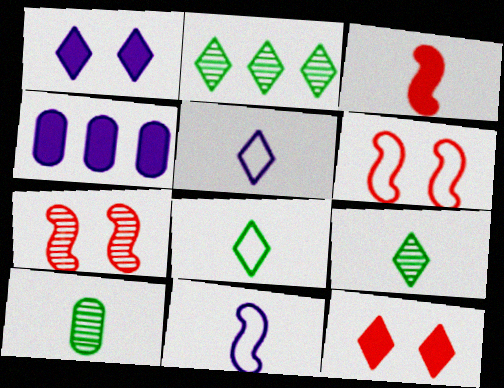[[2, 5, 12], 
[3, 5, 10], 
[4, 6, 9], 
[4, 7, 8]]